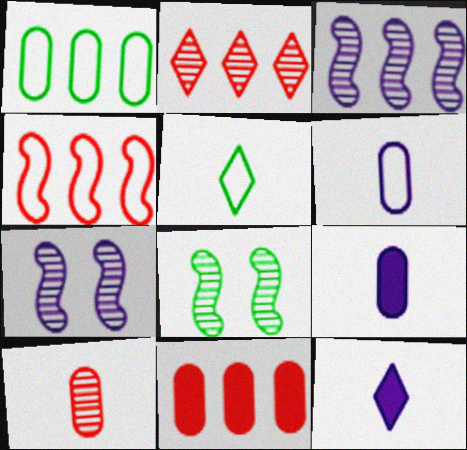[[2, 4, 11], 
[5, 7, 11]]